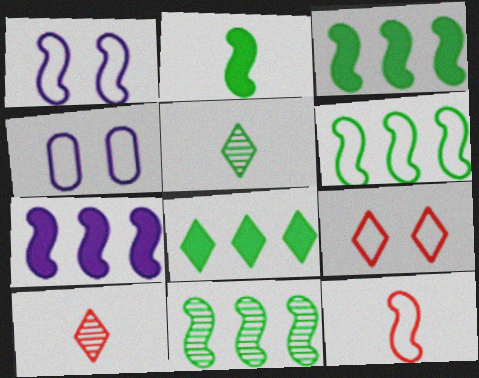[[1, 6, 12], 
[3, 4, 10], 
[3, 6, 11]]